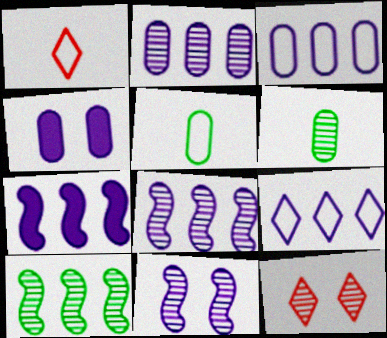[[1, 4, 10], 
[2, 7, 9], 
[5, 7, 12], 
[6, 8, 12]]